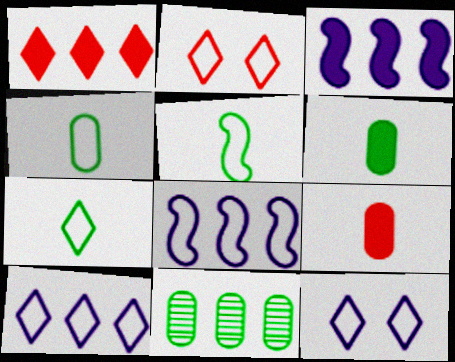[[1, 8, 11], 
[2, 4, 8], 
[2, 7, 10], 
[4, 5, 7]]